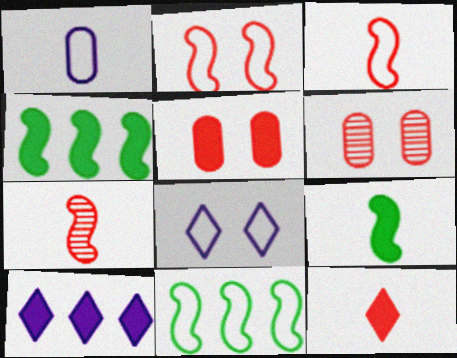[[5, 9, 10]]